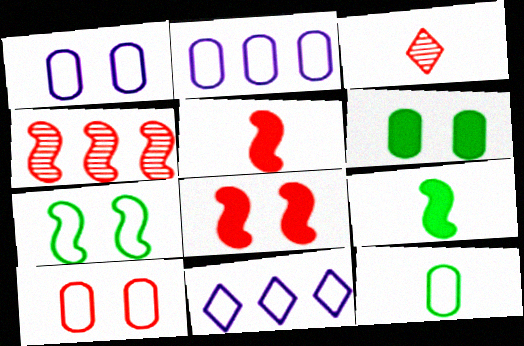[[2, 10, 12]]